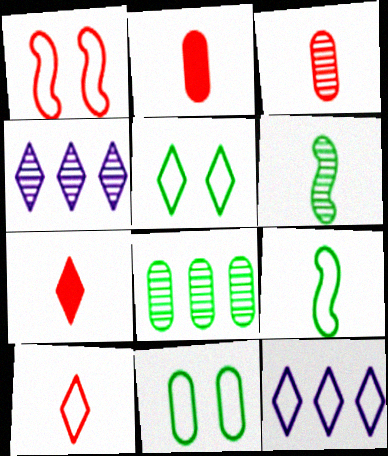[[4, 5, 7], 
[5, 10, 12]]